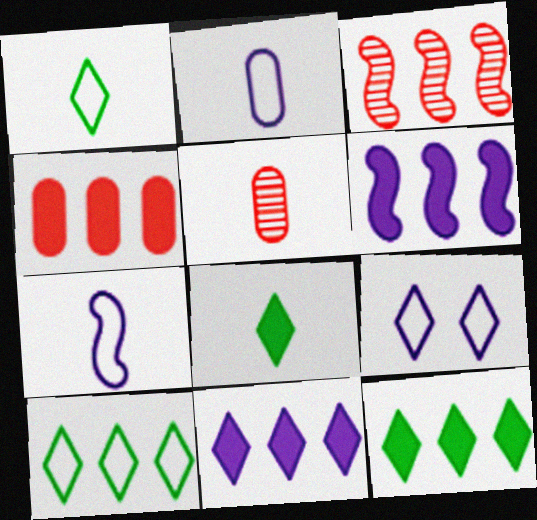[[4, 6, 12], 
[5, 7, 8]]